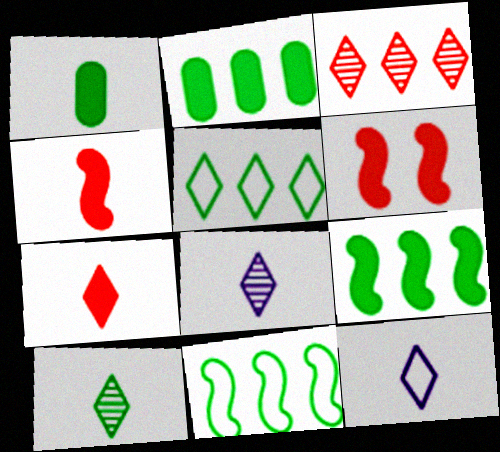[[7, 10, 12]]